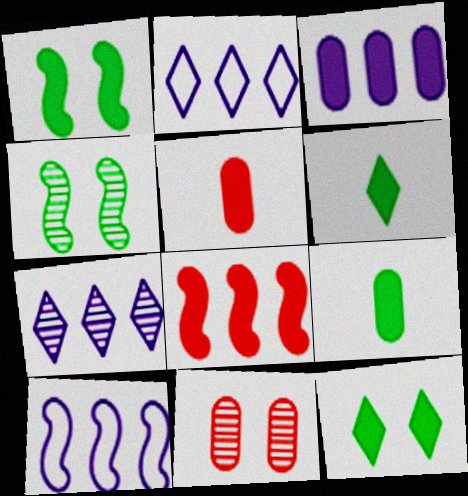[[2, 4, 5], 
[3, 7, 10], 
[6, 10, 11]]